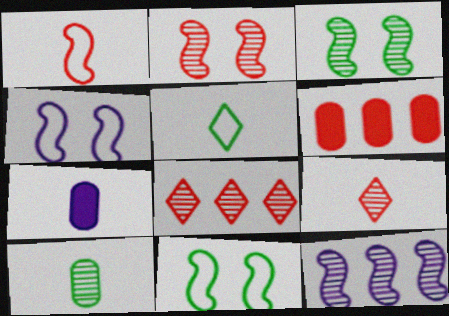[[7, 8, 11]]